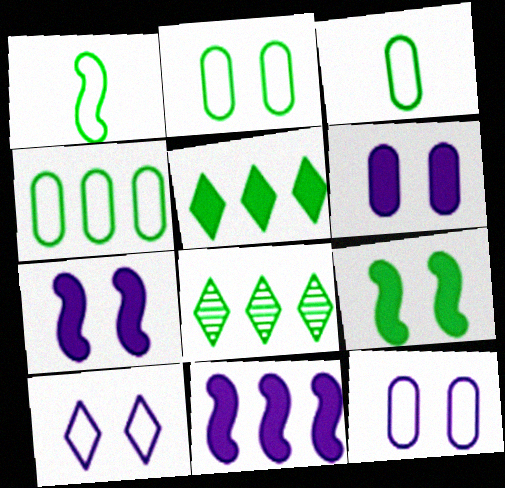[[2, 3, 4], 
[3, 8, 9]]